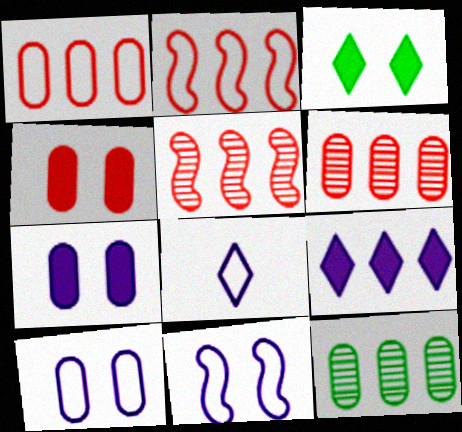[[2, 9, 12]]